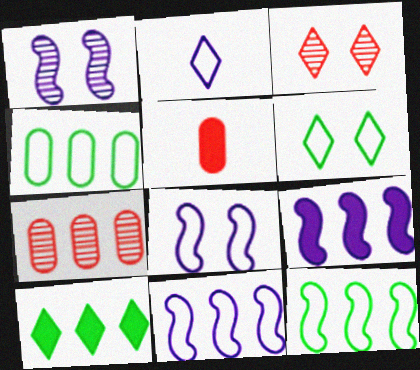[[2, 3, 10], 
[7, 10, 11]]